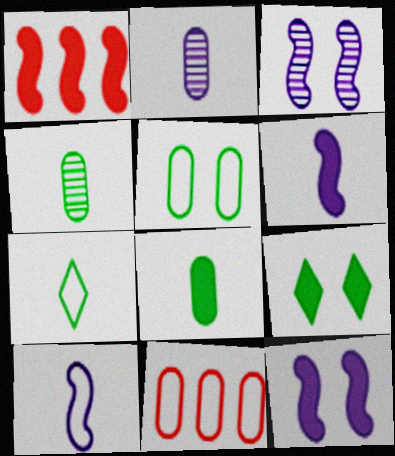[]